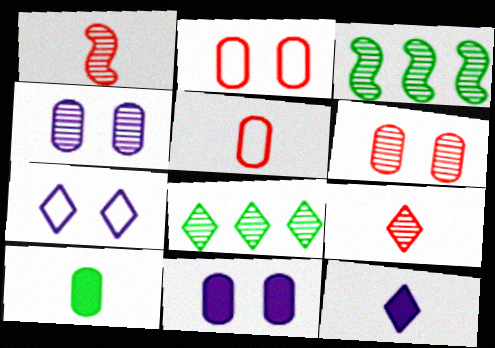[[1, 4, 8], 
[2, 3, 12], 
[3, 4, 9]]